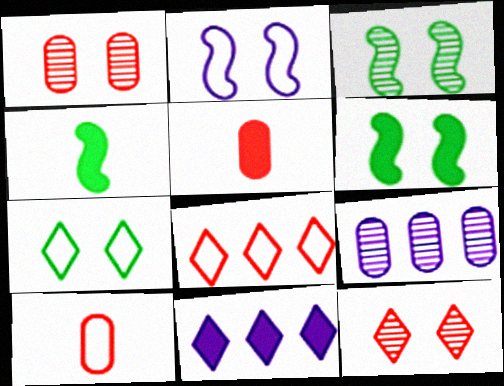[[3, 10, 11], 
[5, 6, 11]]